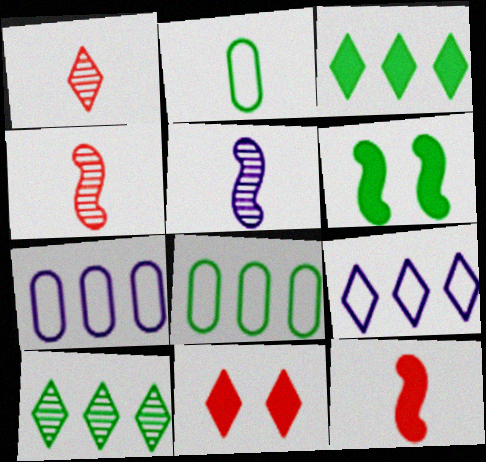[[1, 6, 7], 
[2, 6, 10], 
[5, 8, 11]]